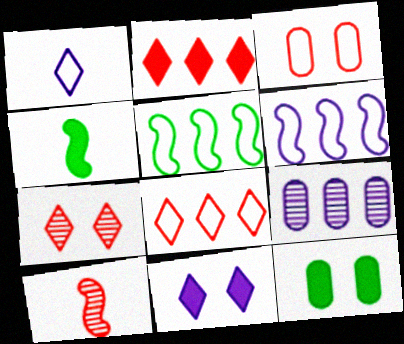[[1, 3, 5], 
[2, 3, 10], 
[2, 5, 9]]